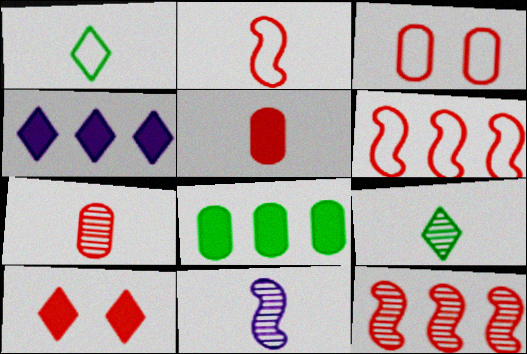[[1, 5, 11], 
[6, 7, 10], 
[7, 9, 11]]